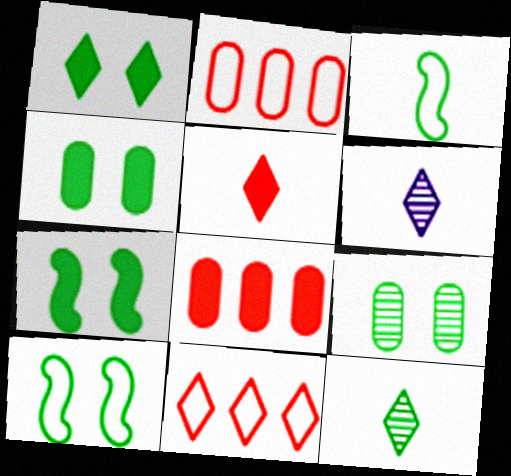[[1, 4, 7], 
[1, 6, 11], 
[1, 9, 10], 
[2, 6, 7], 
[6, 8, 10]]